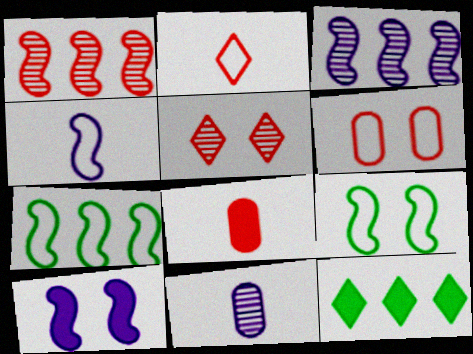[[3, 4, 10], 
[8, 10, 12]]